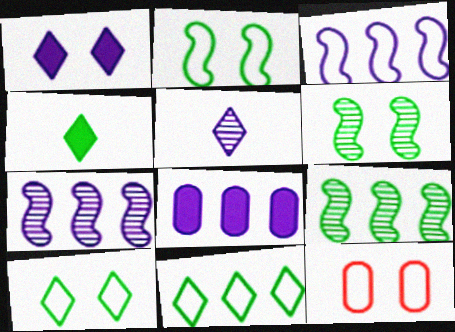[[1, 6, 12], 
[4, 7, 12]]